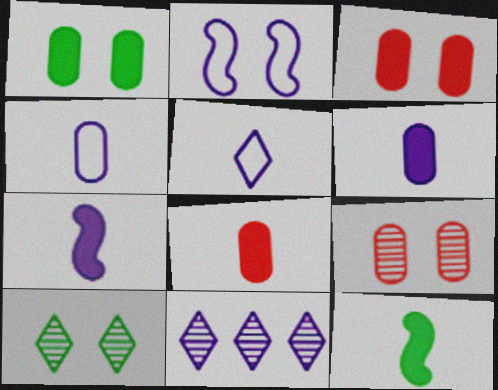[[2, 3, 10], 
[2, 6, 11]]